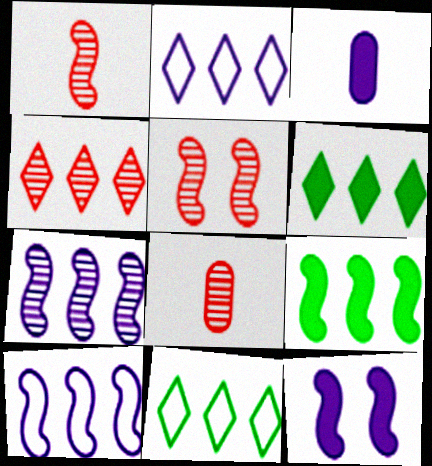[[2, 4, 6], 
[3, 5, 11], 
[4, 5, 8], 
[8, 11, 12]]